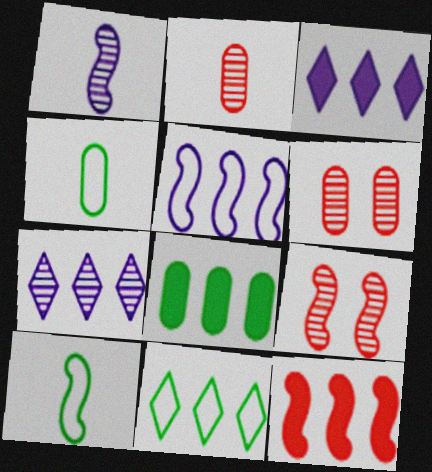[[3, 4, 9], 
[3, 6, 10], 
[3, 8, 12]]